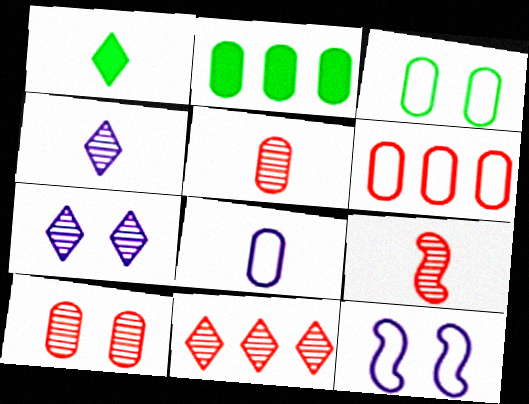[[1, 8, 9], 
[2, 8, 10], 
[3, 6, 8], 
[9, 10, 11]]